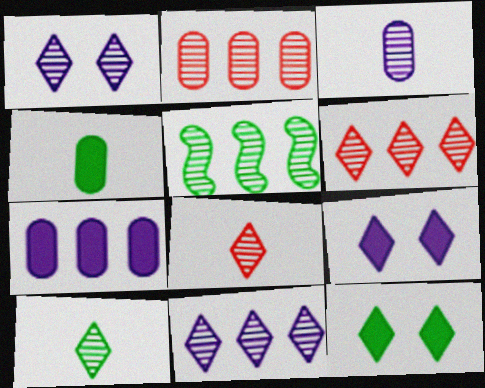[[1, 6, 10], 
[2, 5, 11]]